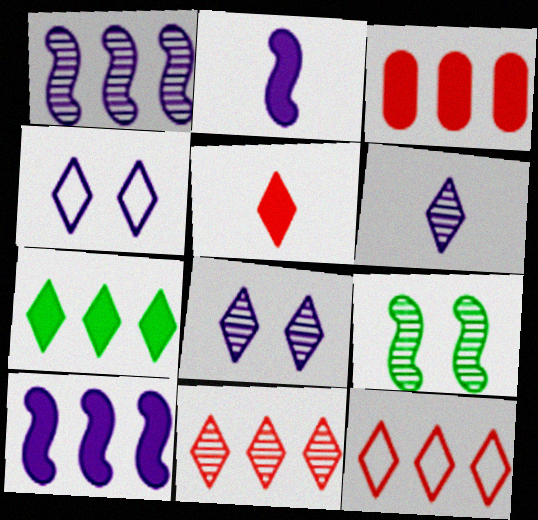[[3, 7, 10]]